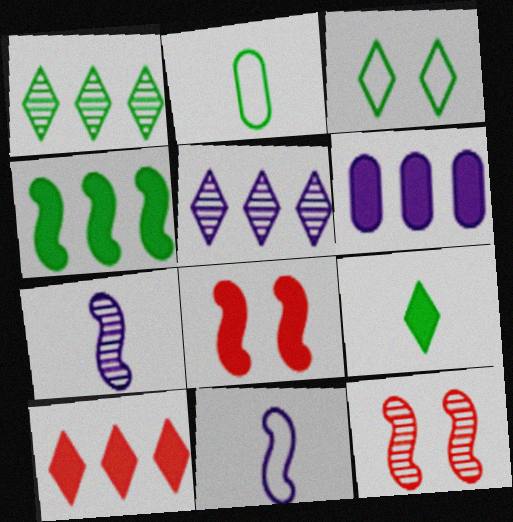[[1, 3, 9], 
[2, 5, 8], 
[4, 6, 10], 
[4, 11, 12], 
[6, 8, 9]]